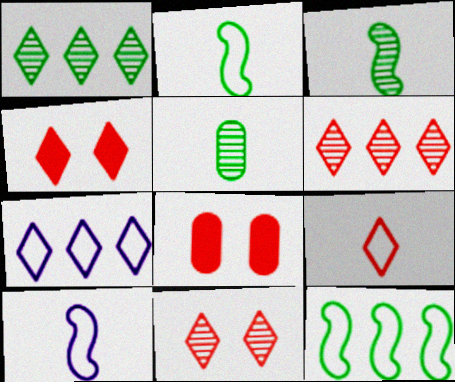[[1, 8, 10], 
[3, 7, 8], 
[4, 6, 9]]